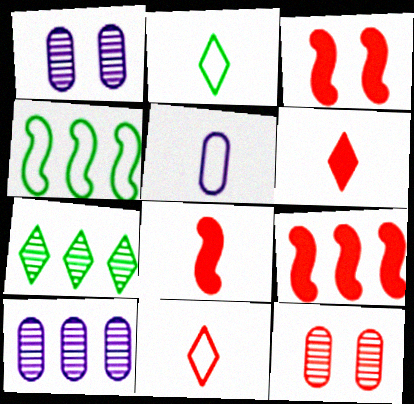[[1, 2, 9], 
[1, 4, 6], 
[2, 3, 10], 
[3, 5, 7], 
[3, 8, 9], 
[9, 11, 12]]